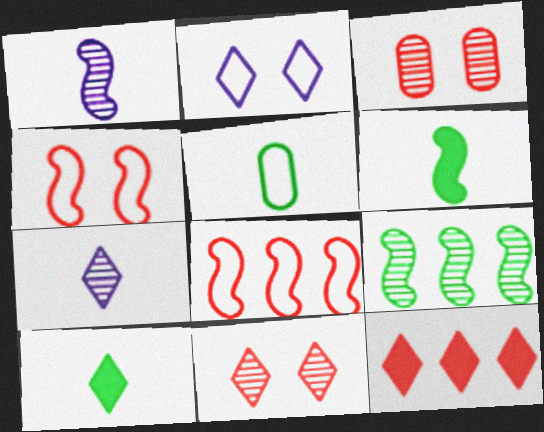[[2, 5, 8], 
[3, 7, 9]]